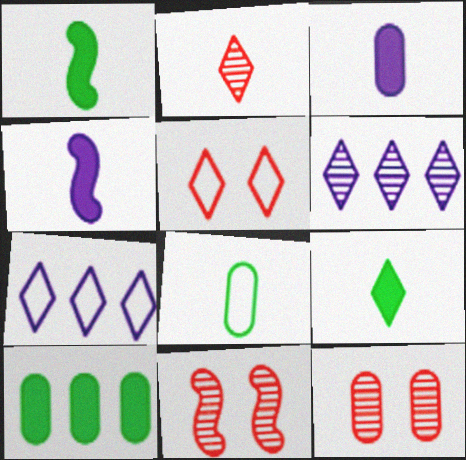[[1, 7, 12], 
[2, 4, 8], 
[5, 6, 9]]